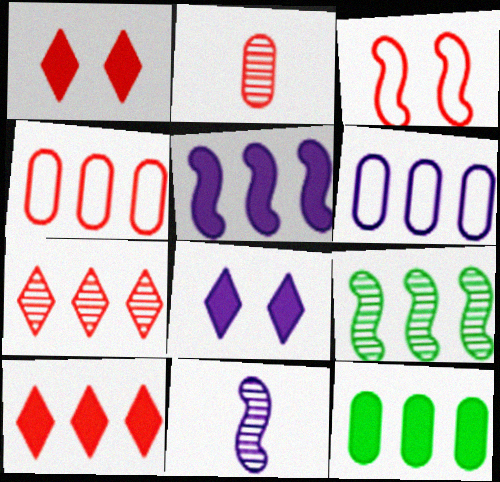[[2, 3, 10], 
[5, 10, 12], 
[6, 8, 11], 
[6, 9, 10]]